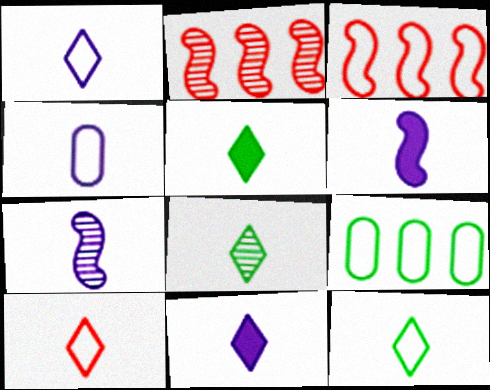[[1, 10, 12], 
[4, 7, 11], 
[5, 8, 12], 
[8, 10, 11]]